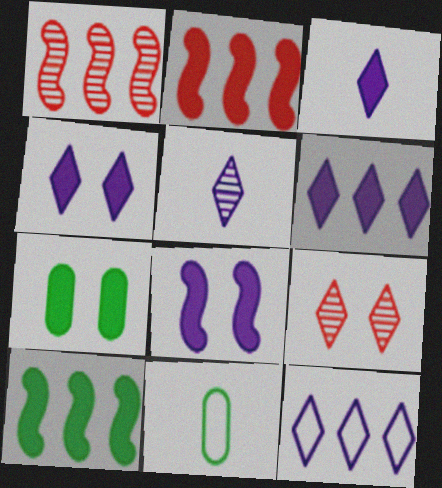[[1, 4, 11], 
[2, 3, 7], 
[3, 4, 6], 
[4, 5, 12]]